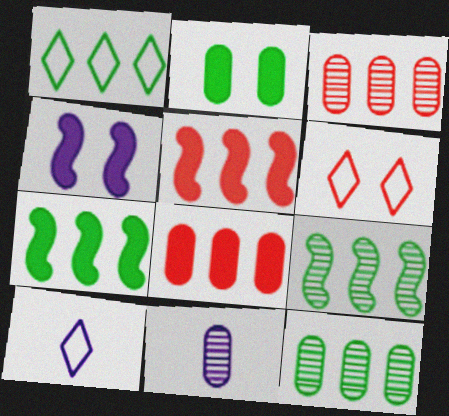[[1, 6, 10], 
[1, 7, 12], 
[6, 7, 11]]